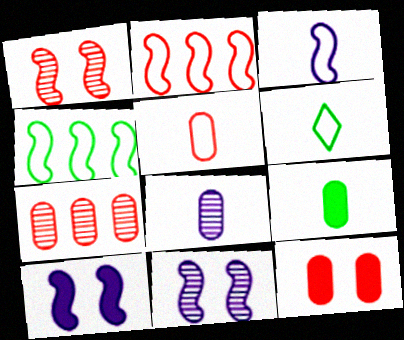[[3, 5, 6], 
[5, 7, 12], 
[5, 8, 9], 
[6, 7, 10]]